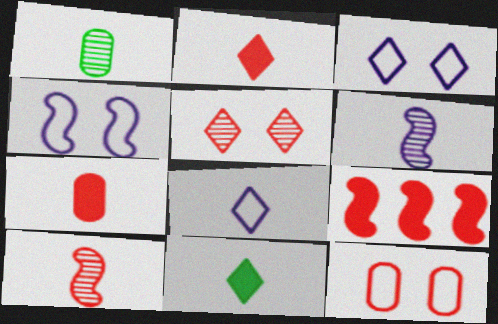[[1, 3, 9]]